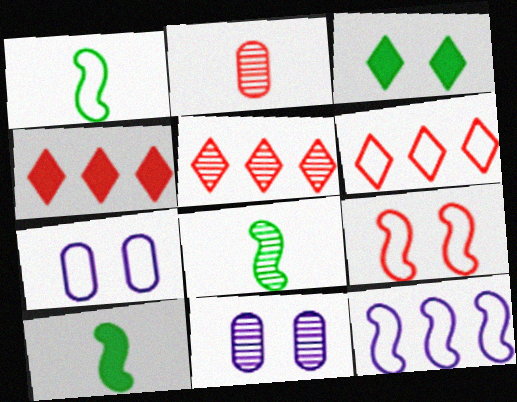[[1, 4, 11], 
[1, 6, 7], 
[1, 8, 10], 
[1, 9, 12], 
[2, 3, 12], 
[2, 4, 9], 
[3, 9, 11], 
[4, 5, 6], 
[4, 7, 8], 
[5, 7, 10], 
[5, 8, 11], 
[6, 10, 11]]